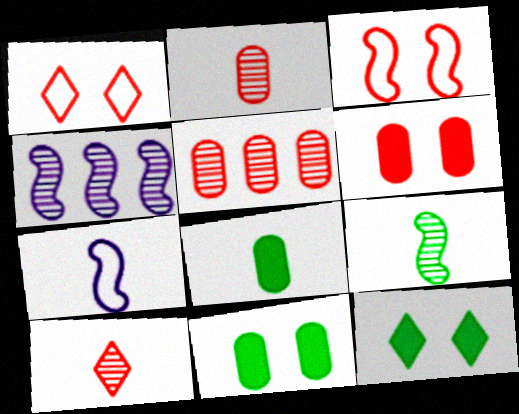[[1, 4, 8], 
[5, 7, 12], 
[7, 8, 10]]